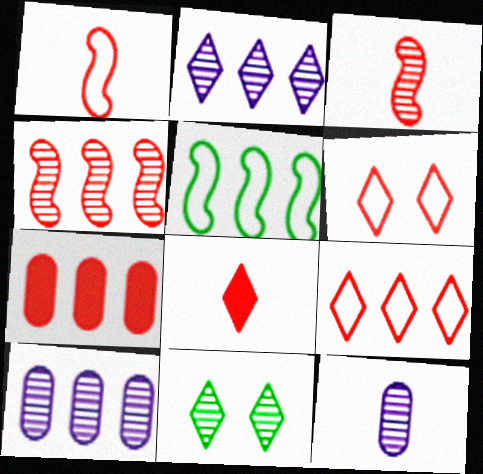[[2, 5, 7], 
[3, 6, 7], 
[3, 10, 11], 
[4, 7, 9], 
[4, 11, 12]]